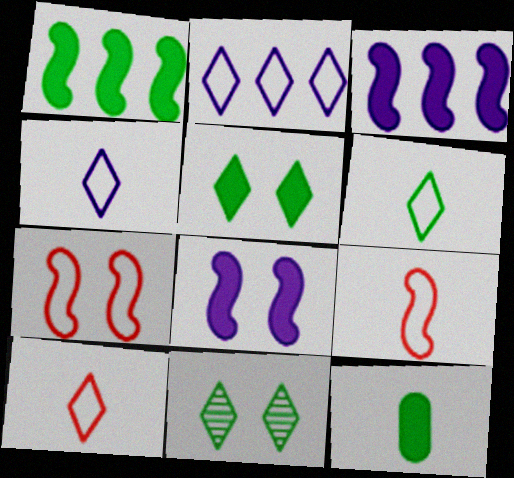[[1, 5, 12], 
[4, 6, 10]]